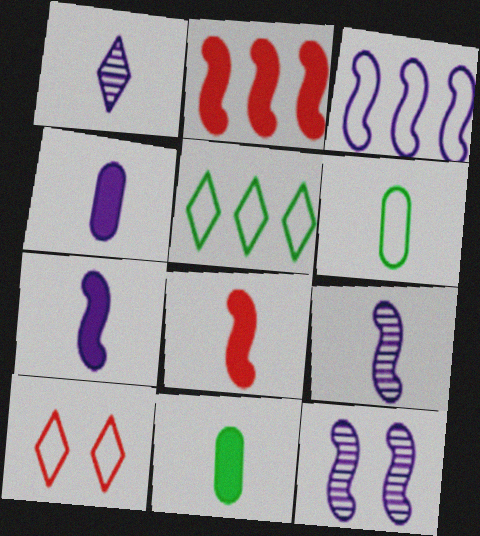[[1, 6, 8], 
[3, 6, 10], 
[3, 7, 12]]